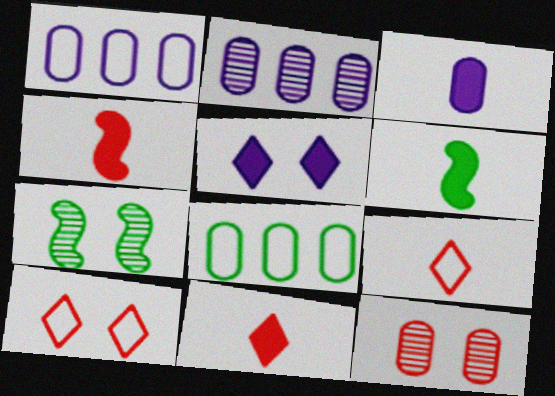[[1, 7, 11], 
[2, 6, 10], 
[3, 6, 11], 
[3, 8, 12]]